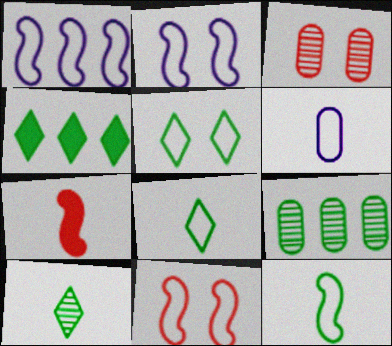[[1, 11, 12], 
[4, 5, 10], 
[6, 7, 10]]